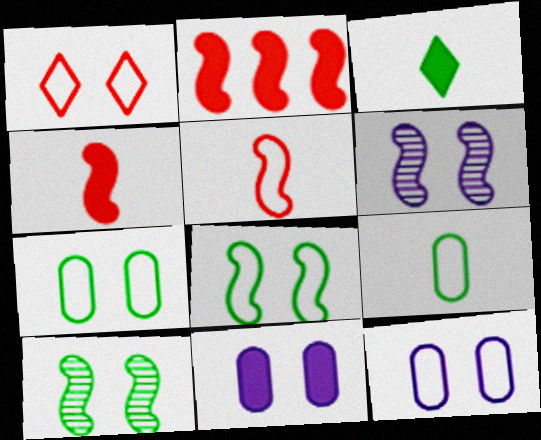[[1, 8, 12], 
[1, 10, 11], 
[2, 3, 11]]